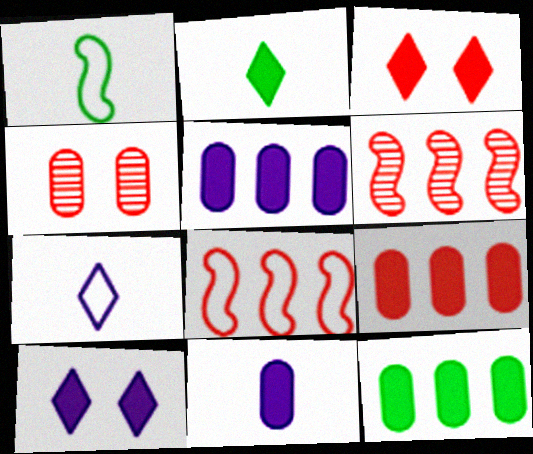[[5, 9, 12]]